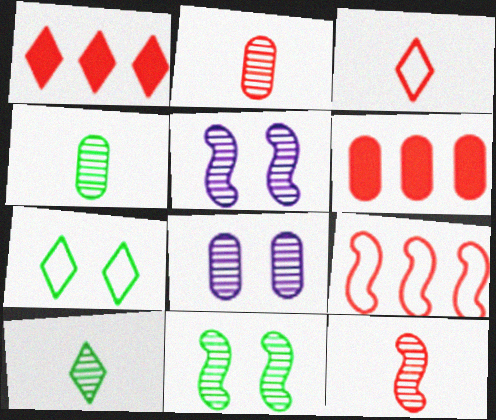[]